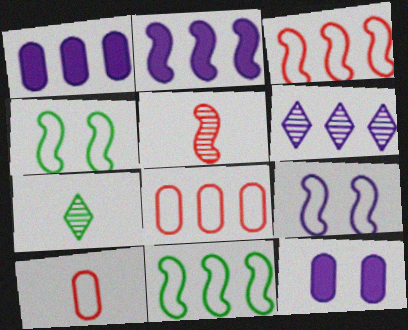[[2, 4, 5], 
[3, 7, 12]]